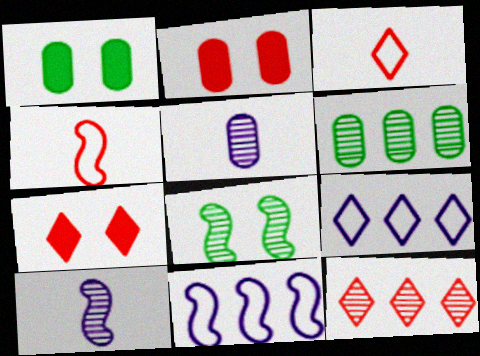[[2, 4, 12], 
[3, 7, 12], 
[5, 8, 12]]